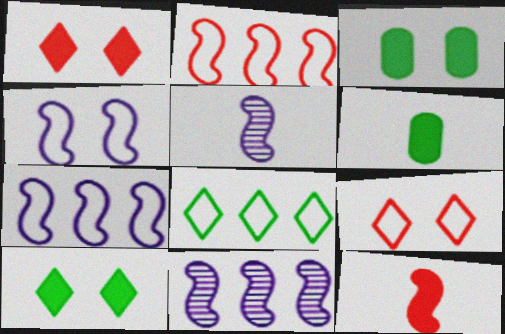[[6, 9, 11]]